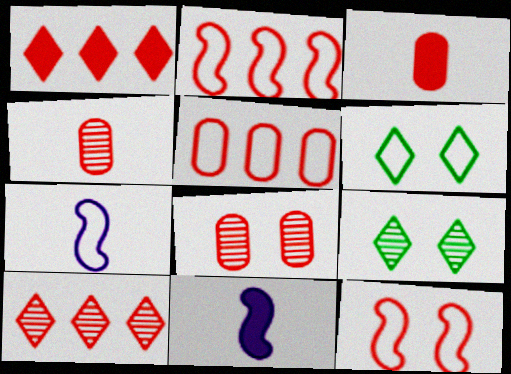[[1, 4, 12], 
[3, 5, 8], 
[3, 10, 12], 
[5, 6, 7], 
[5, 9, 11]]